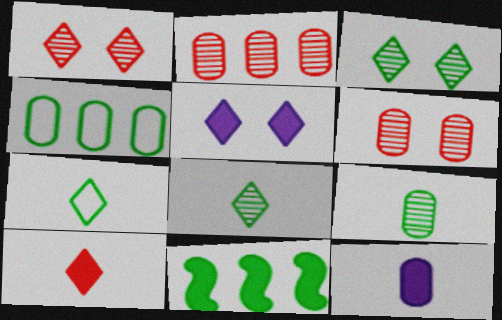[[4, 6, 12]]